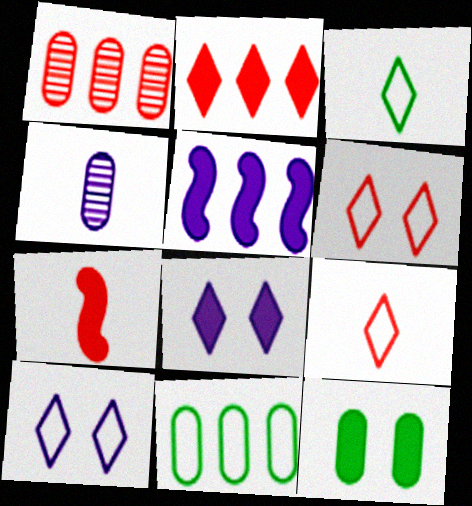[[1, 6, 7], 
[3, 4, 7], 
[4, 5, 10]]